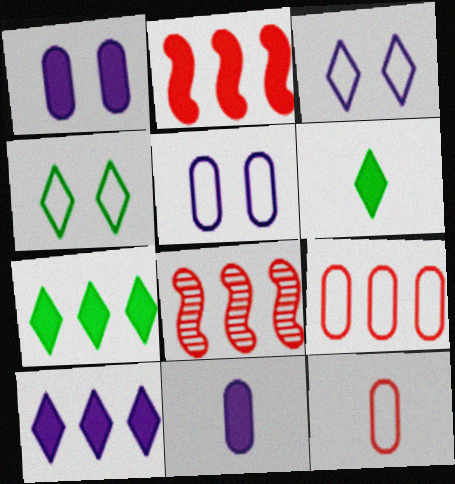[[1, 2, 6], 
[4, 8, 11], 
[5, 6, 8]]